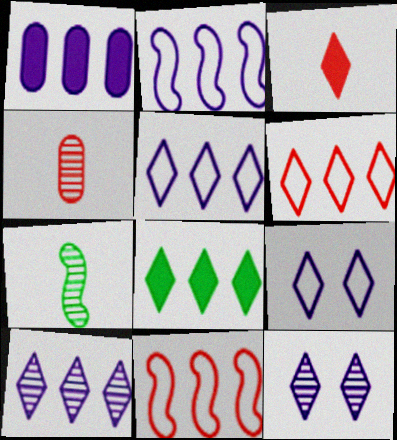[[1, 2, 10], 
[6, 8, 10]]